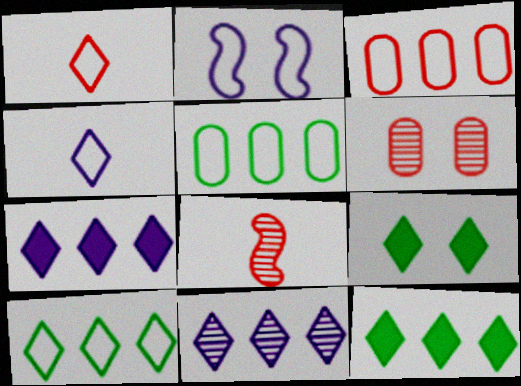[[1, 2, 5], 
[1, 9, 11], 
[2, 6, 9]]